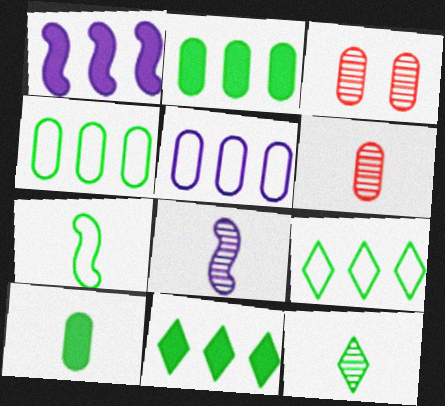[[3, 5, 10], 
[6, 8, 12], 
[7, 10, 12]]